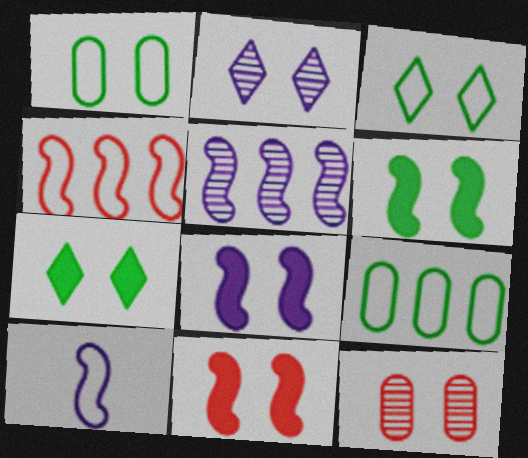[[1, 2, 11], 
[3, 8, 12], 
[5, 8, 10], 
[6, 8, 11]]